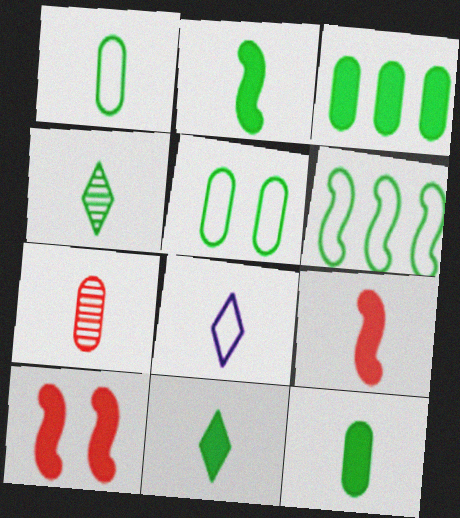[[1, 2, 4], 
[2, 7, 8], 
[2, 11, 12]]